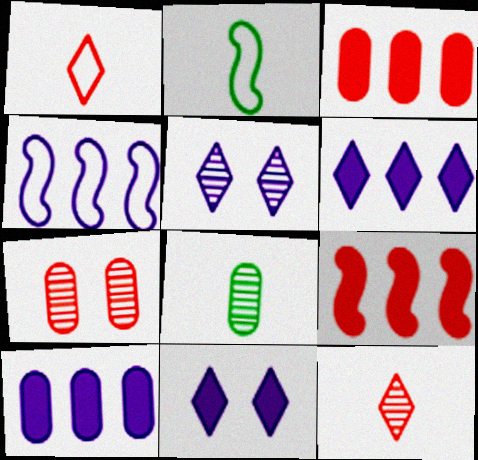[[1, 7, 9], 
[2, 3, 5], 
[2, 6, 7]]